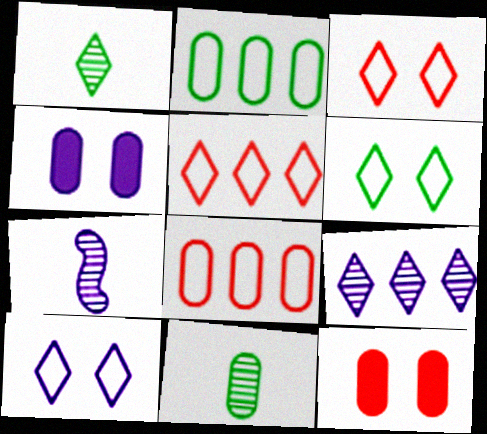[[3, 6, 10], 
[4, 8, 11]]